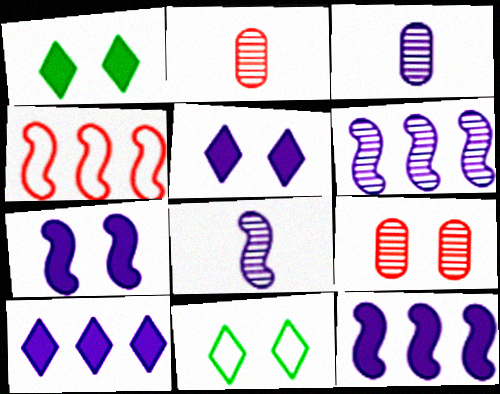[[1, 3, 4], 
[2, 11, 12], 
[7, 9, 11]]